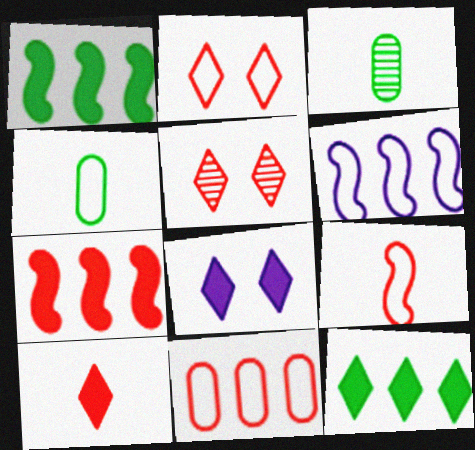[[2, 4, 6], 
[2, 9, 11], 
[8, 10, 12]]